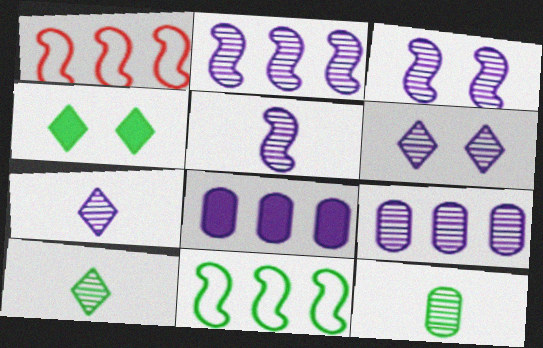[[2, 3, 5], 
[3, 7, 9], 
[4, 11, 12], 
[5, 6, 9]]